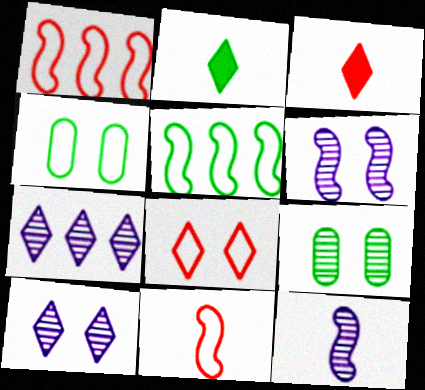[[2, 5, 9], 
[2, 7, 8]]